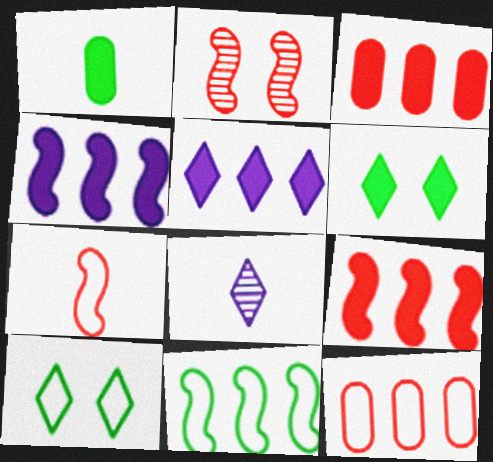[[1, 7, 8], 
[2, 7, 9]]